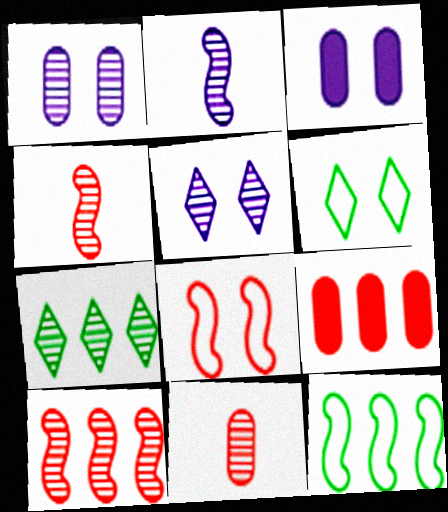[[1, 4, 7], 
[2, 6, 9]]